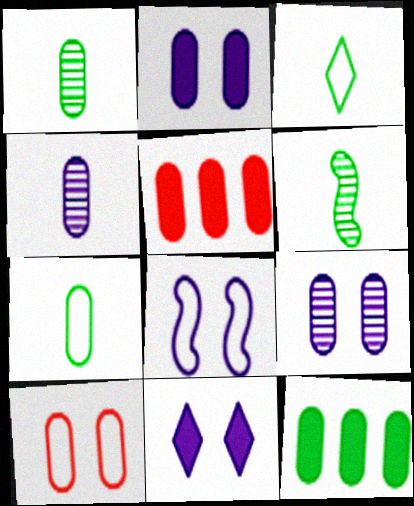[[4, 10, 12], 
[5, 7, 9], 
[8, 9, 11]]